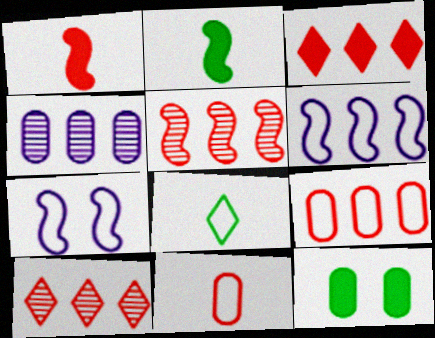[[2, 5, 7], 
[3, 5, 9], 
[4, 11, 12], 
[7, 8, 9]]